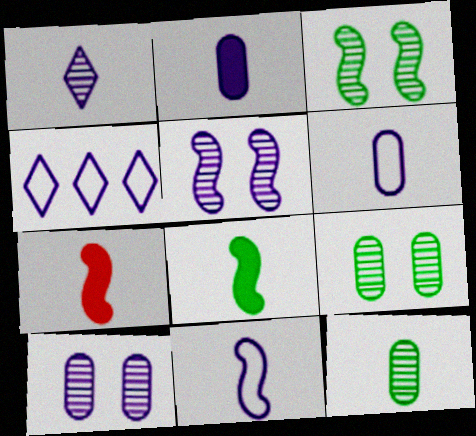[[1, 2, 11], 
[2, 4, 5], 
[4, 7, 9]]